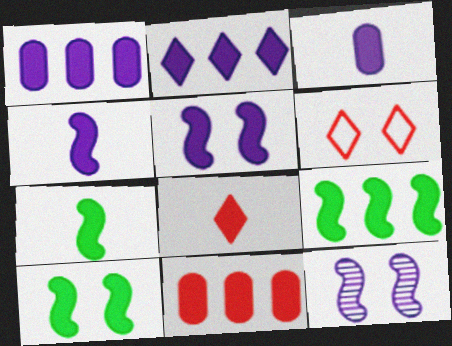[[1, 8, 10], 
[2, 3, 5], 
[2, 9, 11], 
[3, 7, 8], 
[7, 9, 10]]